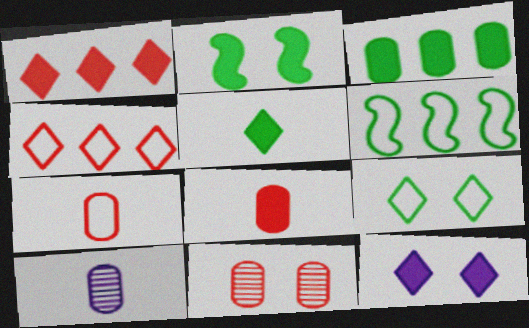[[1, 5, 12], 
[2, 3, 5], 
[2, 4, 10]]